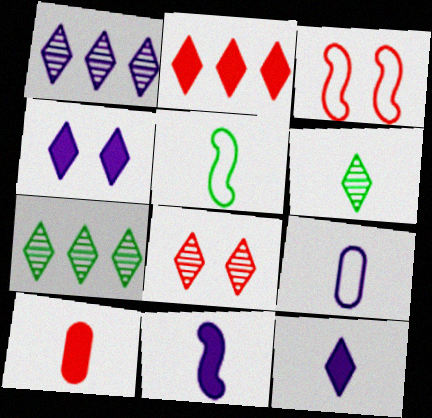[[1, 6, 8]]